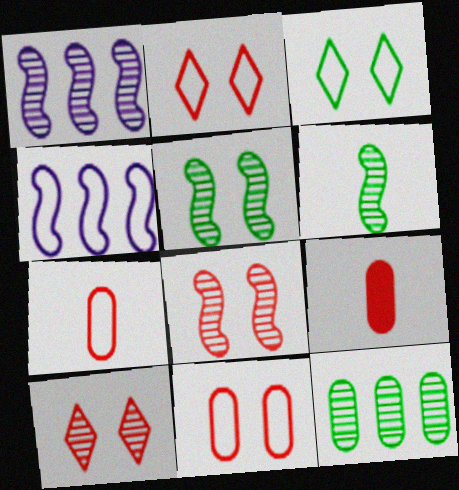[[1, 3, 9], 
[1, 6, 8], 
[3, 4, 7]]